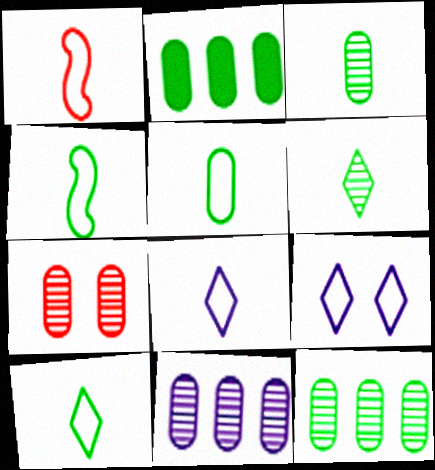[[1, 5, 8], 
[3, 7, 11], 
[4, 5, 10]]